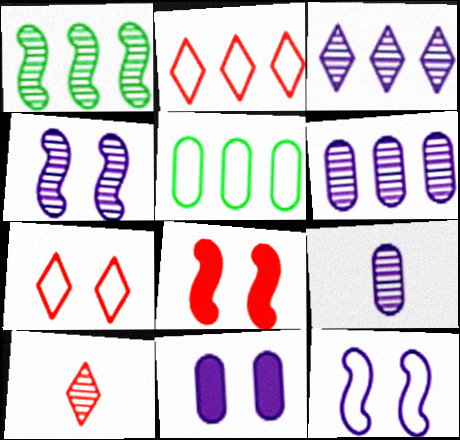[[3, 4, 9]]